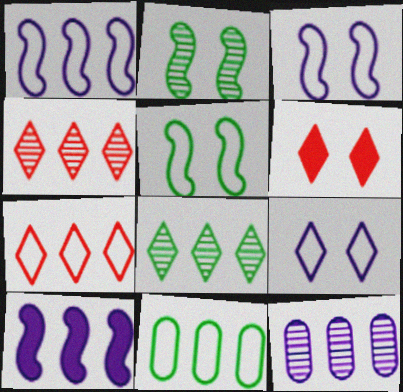[[1, 7, 11], 
[4, 10, 11]]